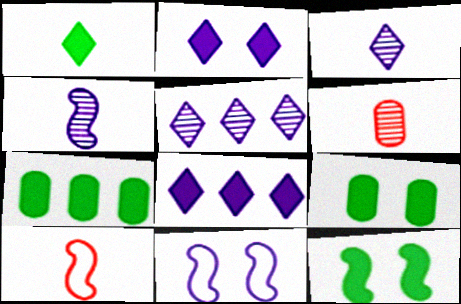[[1, 7, 12], 
[5, 9, 10]]